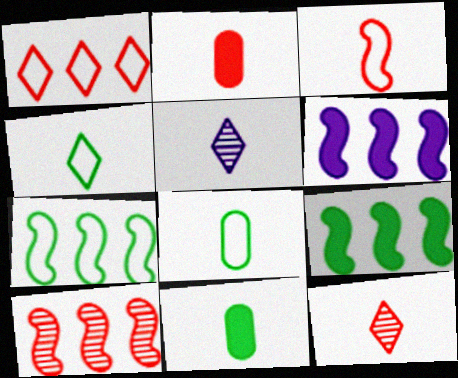[[2, 3, 12], 
[3, 5, 11], 
[6, 7, 10]]